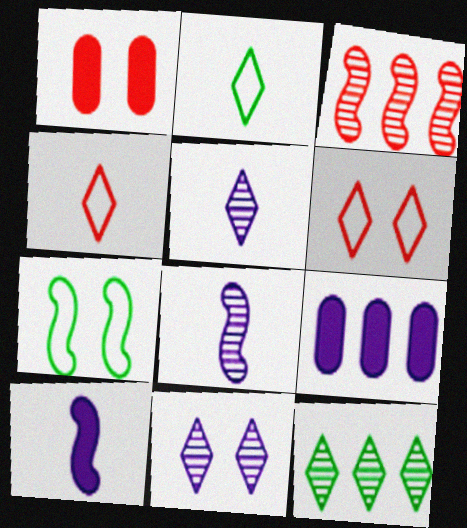[[1, 3, 4], 
[1, 7, 11], 
[3, 7, 10]]